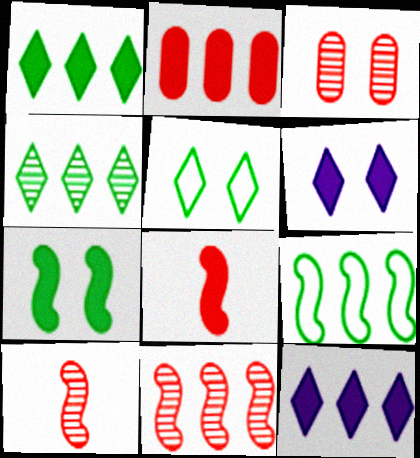[]